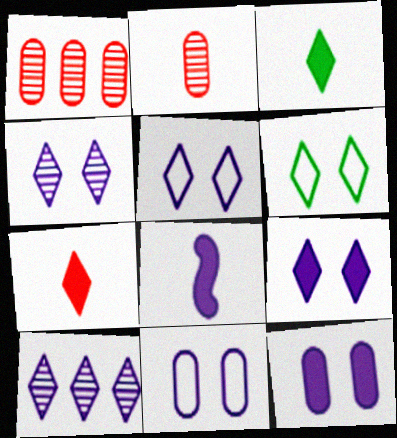[[1, 6, 8], 
[4, 5, 9], 
[6, 7, 10], 
[8, 10, 11]]